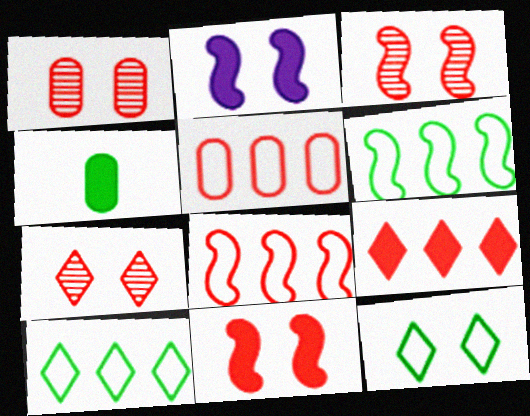[[1, 2, 12], 
[1, 3, 7], 
[2, 4, 9]]